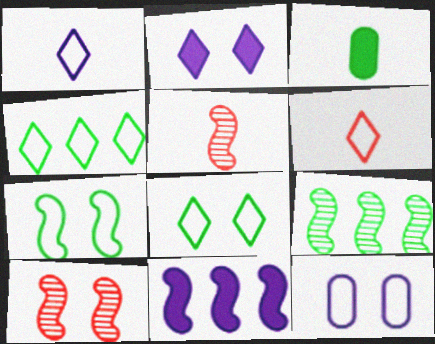[[1, 3, 5], 
[3, 8, 9], 
[5, 7, 11]]